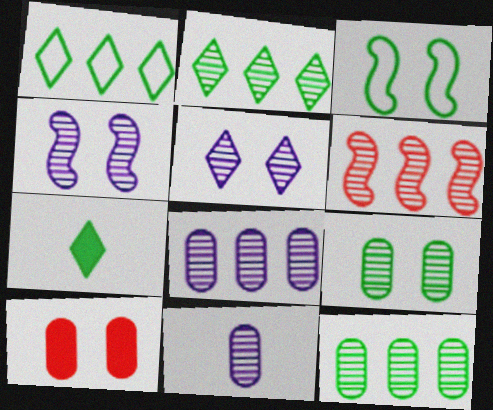[[2, 6, 8], 
[3, 5, 10], 
[3, 7, 12]]